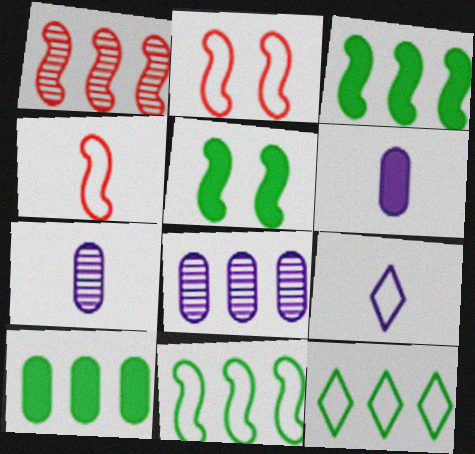[]